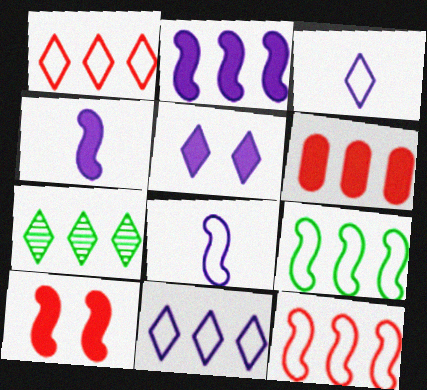[]